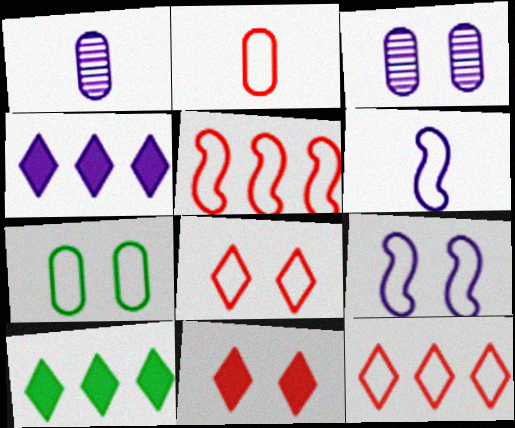[[1, 4, 9], 
[2, 5, 8], 
[3, 4, 6], 
[6, 7, 12], 
[7, 8, 9]]